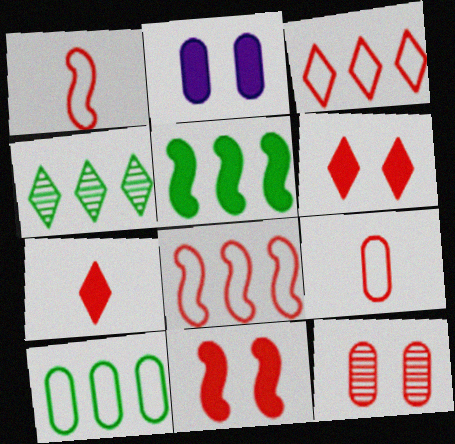[[1, 2, 4], 
[2, 5, 7], 
[4, 5, 10], 
[7, 8, 12]]